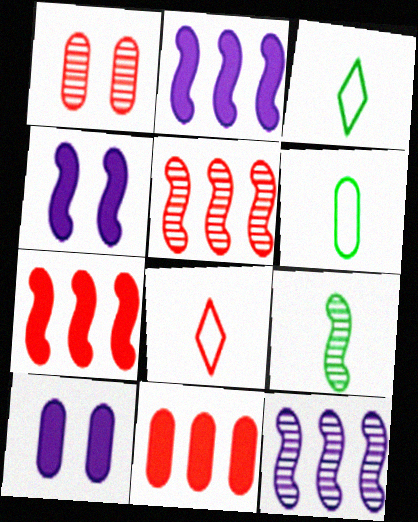[[1, 2, 3], 
[1, 7, 8], 
[3, 5, 10]]